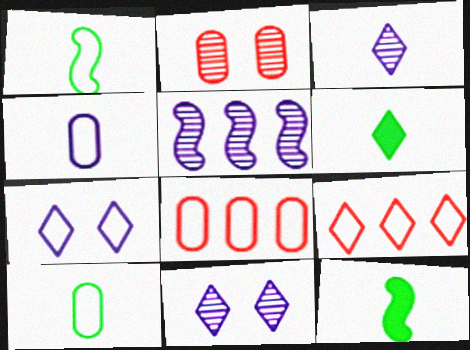[[1, 7, 8], 
[6, 9, 11], 
[8, 11, 12]]